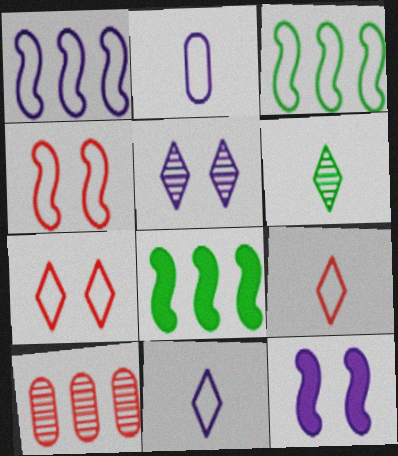[[2, 3, 7]]